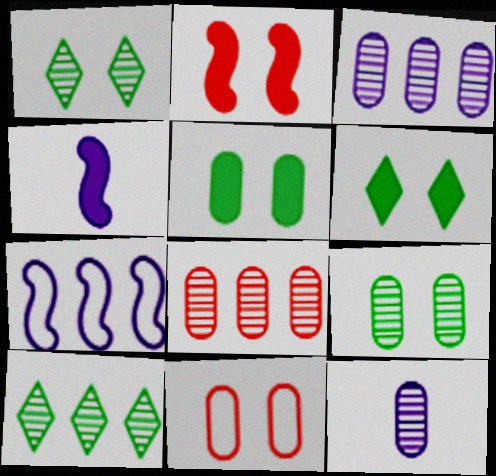[[4, 10, 11], 
[8, 9, 12]]